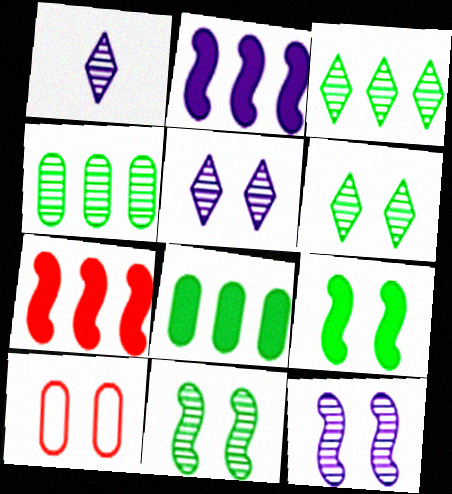[[5, 9, 10]]